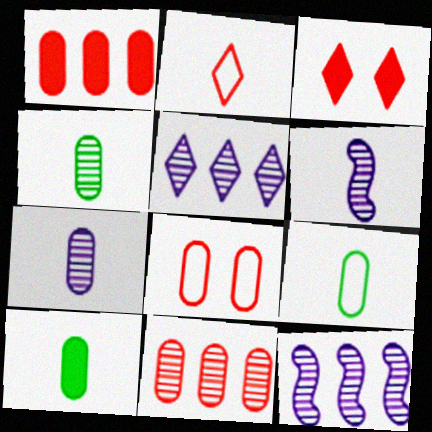[[2, 6, 10], 
[3, 9, 12], 
[4, 9, 10]]